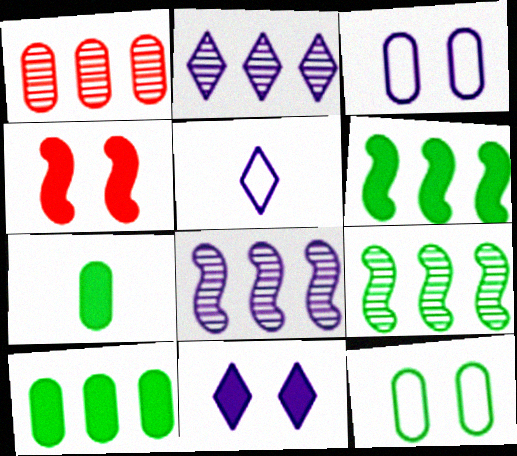[[1, 2, 9], 
[1, 3, 7], 
[2, 5, 11]]